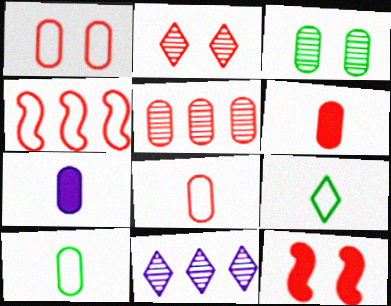[[1, 2, 12], 
[1, 5, 6], 
[2, 4, 6], 
[10, 11, 12]]